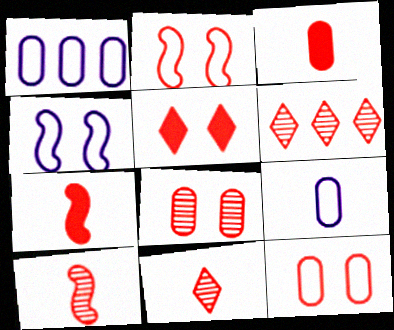[[2, 3, 6], 
[2, 5, 8], 
[6, 7, 12], 
[6, 8, 10]]